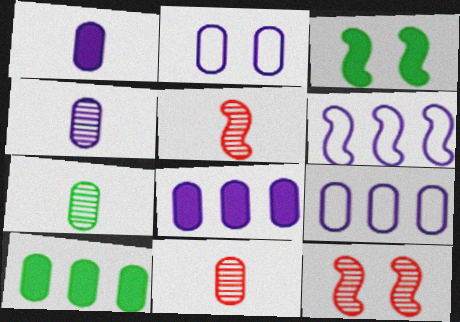[[2, 4, 8], 
[2, 10, 11], 
[3, 5, 6], 
[4, 7, 11]]